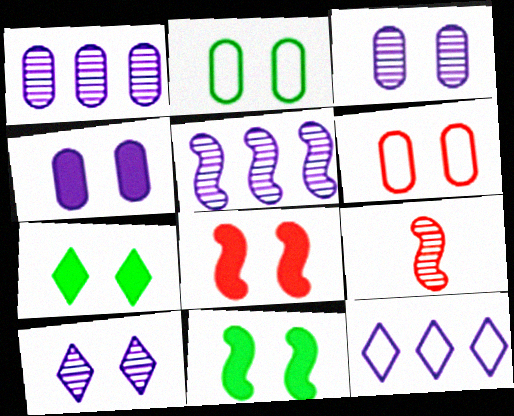[[2, 8, 10], 
[4, 7, 8], 
[6, 10, 11]]